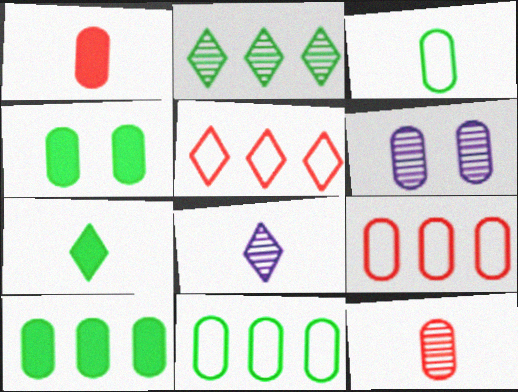[[1, 6, 11]]